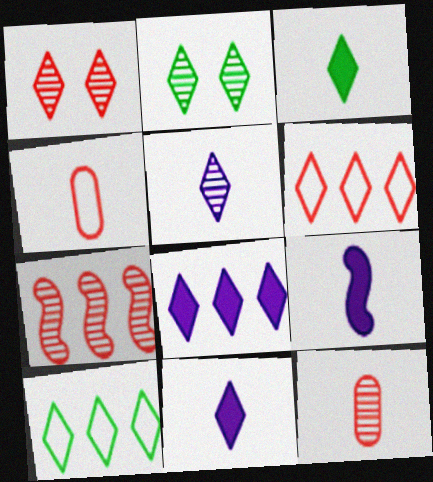[[1, 7, 12], 
[1, 10, 11], 
[2, 3, 10], 
[2, 6, 11]]